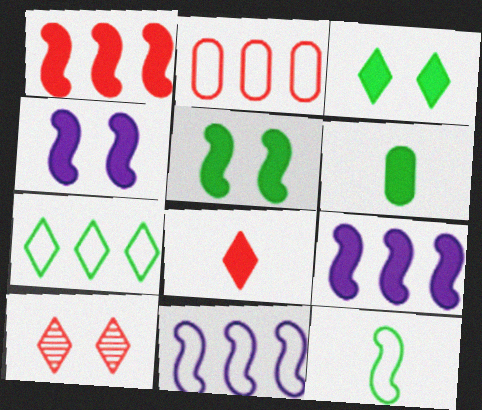[[2, 7, 11], 
[6, 10, 11]]